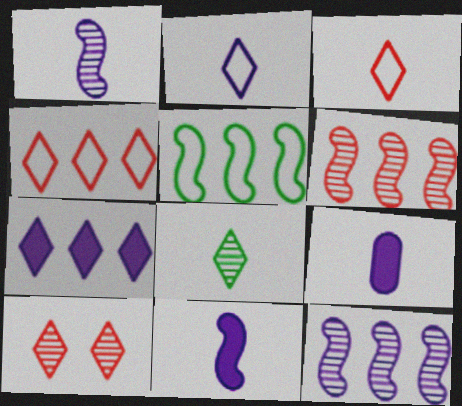[[1, 2, 9], 
[5, 9, 10]]